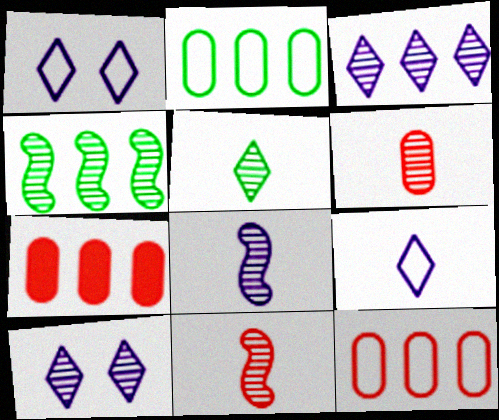[[4, 6, 10], 
[5, 6, 8]]